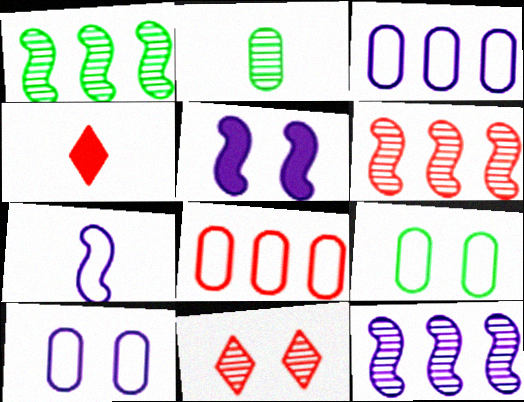[[1, 4, 10], 
[1, 6, 12], 
[2, 4, 7], 
[2, 11, 12], 
[4, 9, 12], 
[5, 7, 12], 
[5, 9, 11]]